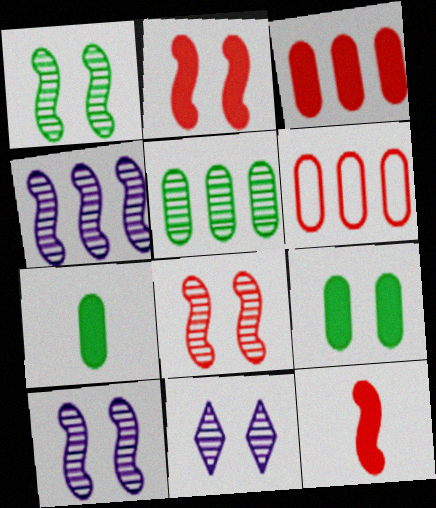[[1, 8, 10]]